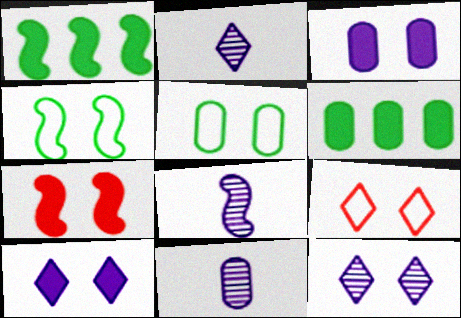[[1, 9, 11], 
[2, 8, 11], 
[5, 7, 12], 
[6, 8, 9]]